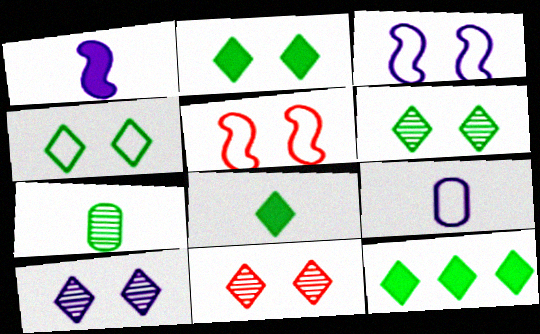[[2, 4, 6], 
[2, 8, 12], 
[6, 10, 11]]